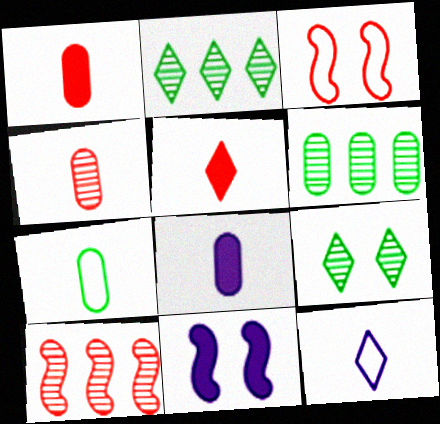[[2, 3, 8], 
[4, 7, 8]]